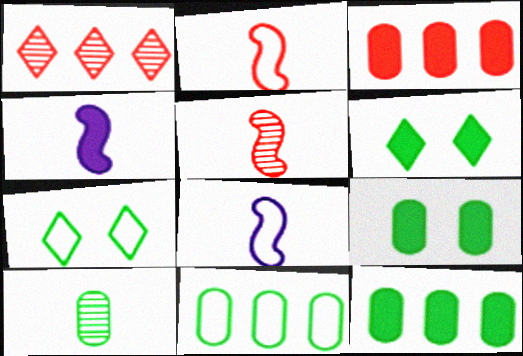[[1, 8, 9], 
[3, 4, 6], 
[9, 10, 11]]